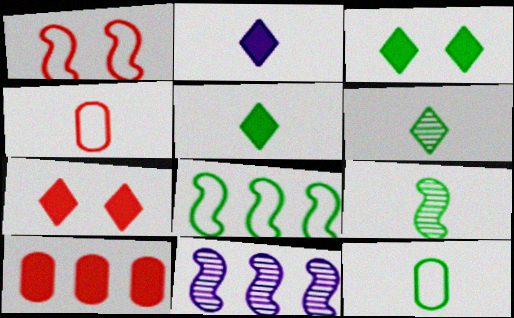[[2, 4, 9], 
[3, 4, 11], 
[5, 9, 12], 
[7, 11, 12]]